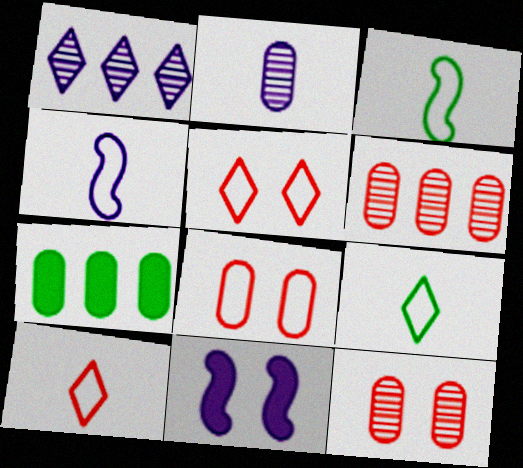[[2, 7, 8], 
[6, 9, 11]]